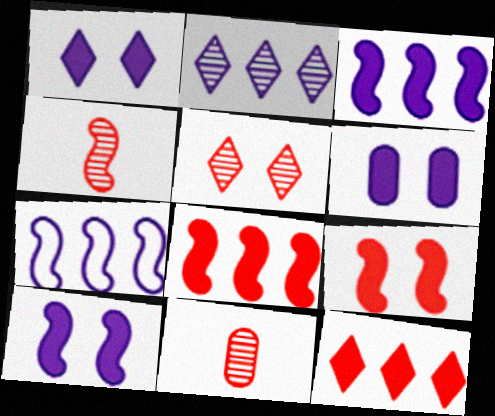[[1, 6, 10]]